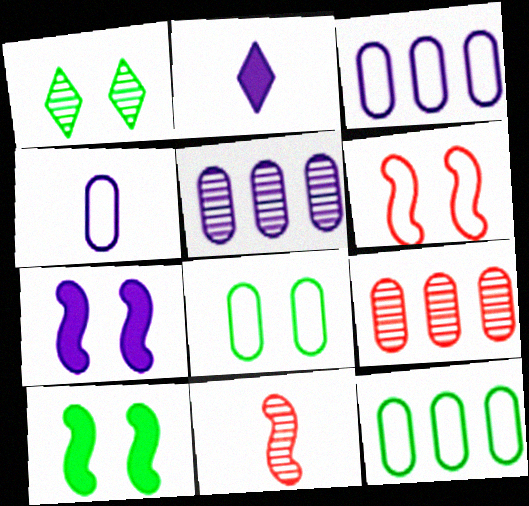[[1, 5, 11], 
[1, 8, 10]]